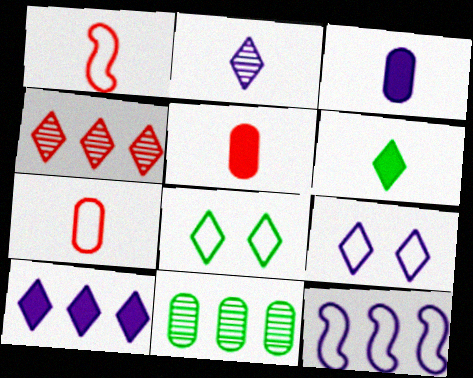[[2, 9, 10], 
[4, 6, 9], 
[7, 8, 12]]